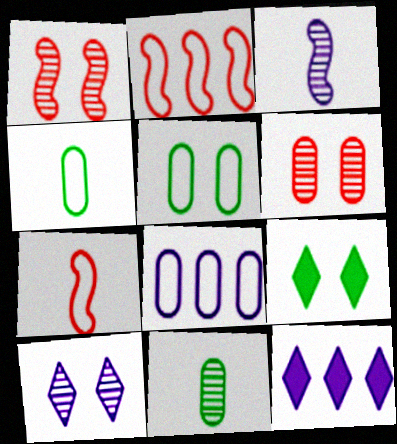[[1, 4, 12]]